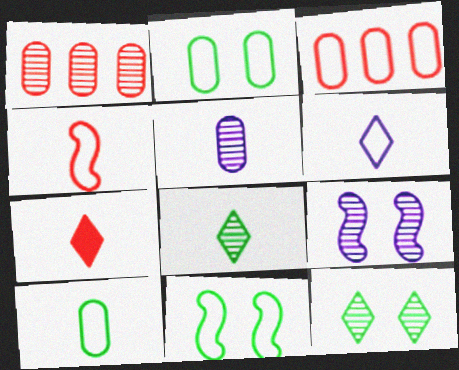[[1, 8, 9], 
[3, 6, 11], 
[4, 6, 10], 
[6, 7, 8]]